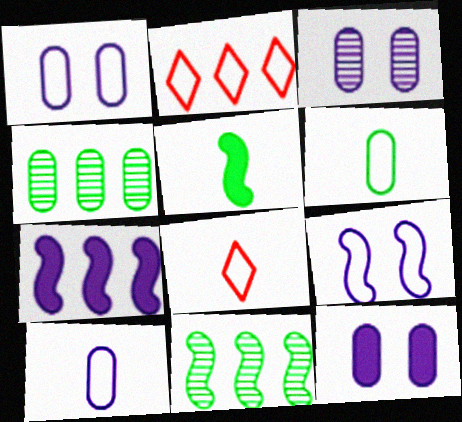[[1, 3, 12], 
[2, 3, 5], 
[2, 4, 7], 
[2, 6, 9], 
[8, 11, 12]]